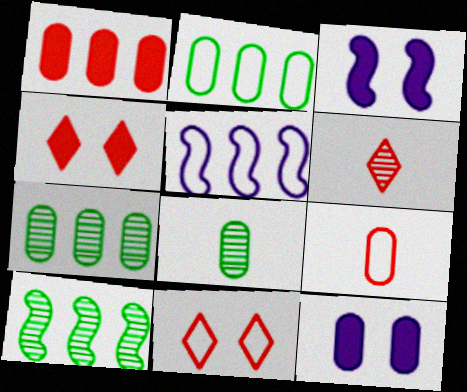[[2, 3, 6], 
[4, 5, 8], 
[7, 9, 12]]